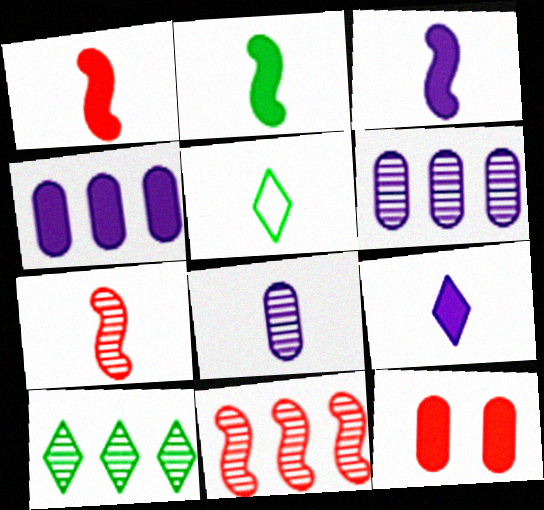[[1, 2, 3], 
[1, 5, 8], 
[6, 10, 11]]